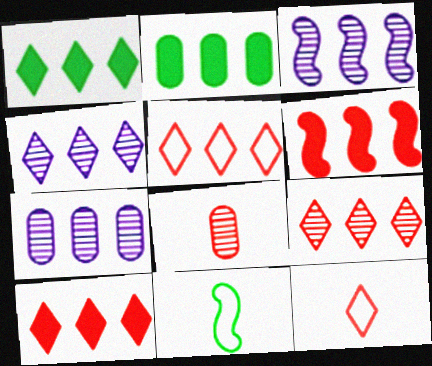[[1, 4, 5], 
[2, 3, 5], 
[3, 4, 7], 
[5, 9, 10]]